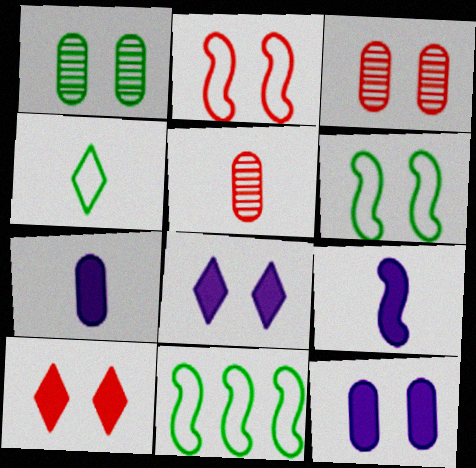[[1, 2, 8], 
[2, 3, 10], 
[3, 6, 8], 
[4, 5, 9], 
[5, 8, 11]]